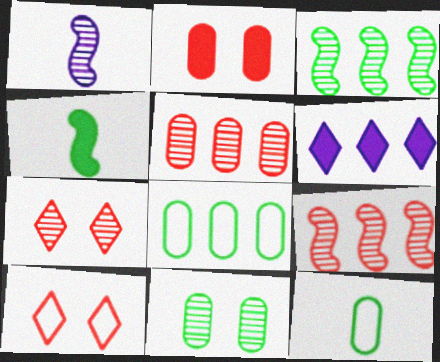[[2, 4, 6], 
[6, 8, 9]]